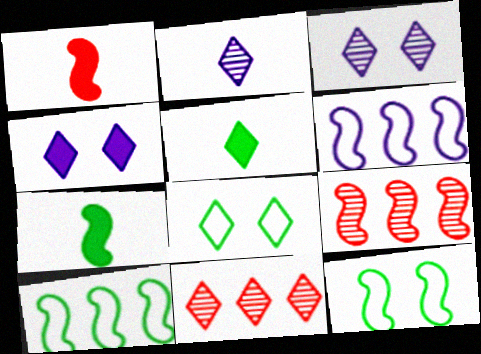[]